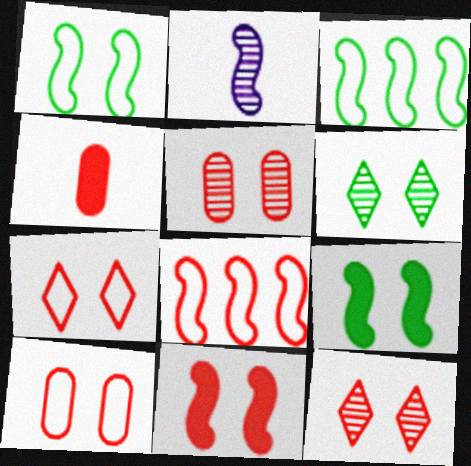[[2, 3, 11], 
[2, 8, 9], 
[4, 8, 12], 
[5, 7, 11], 
[10, 11, 12]]